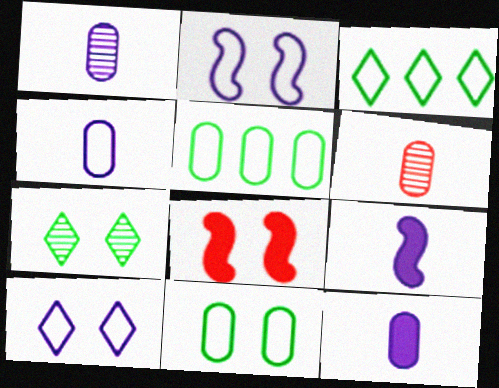[[1, 3, 8], 
[1, 4, 12]]